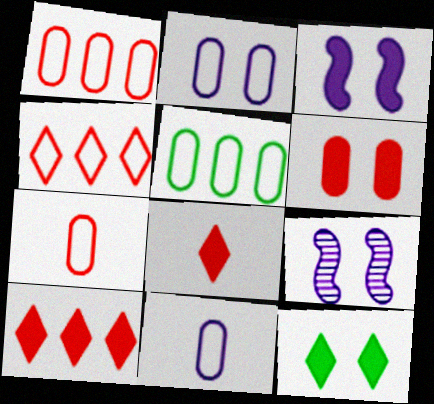[[2, 5, 7], 
[3, 6, 12], 
[5, 8, 9]]